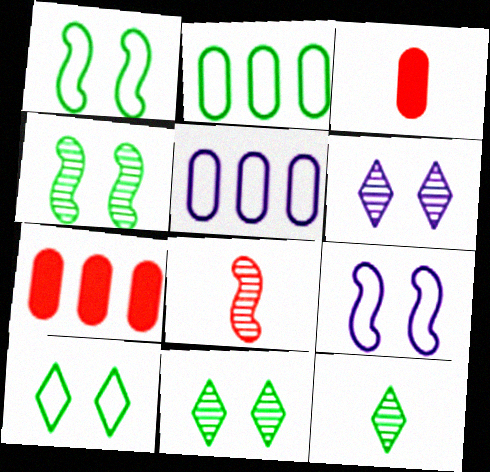[[7, 9, 12]]